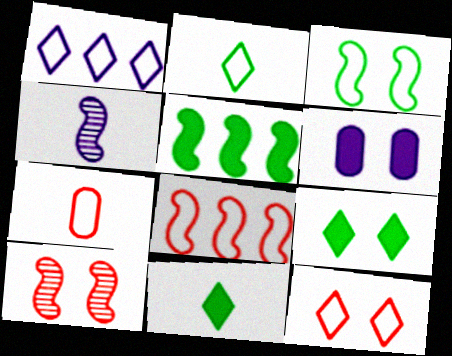[[1, 2, 12], 
[1, 3, 7], 
[1, 4, 6], 
[4, 7, 11], 
[7, 8, 12]]